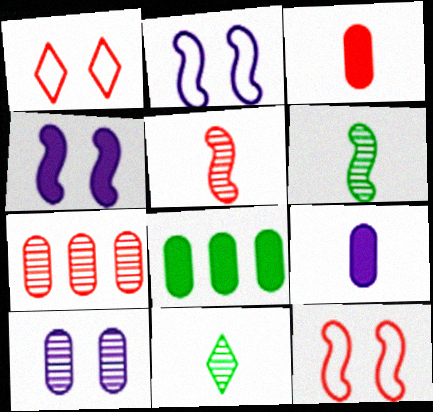[]